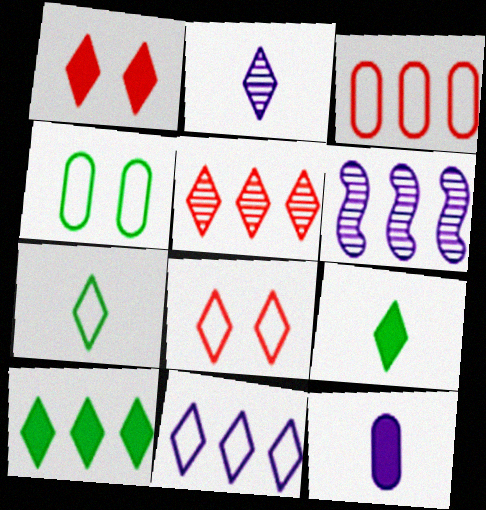[[2, 8, 10], 
[3, 6, 10], 
[5, 10, 11], 
[7, 8, 11]]